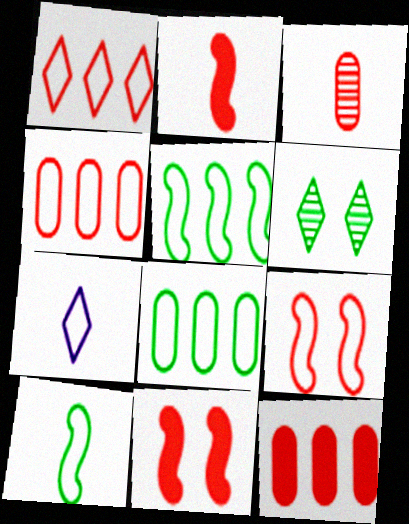[[1, 3, 11], 
[7, 8, 9]]